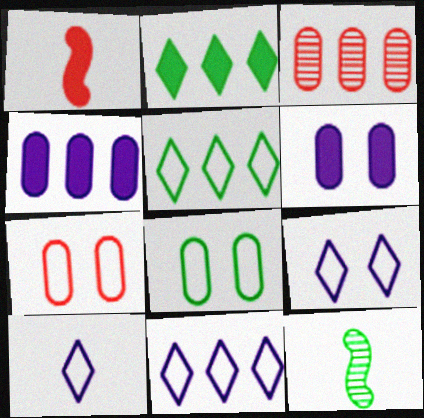[[1, 2, 6], 
[2, 8, 12], 
[9, 10, 11]]